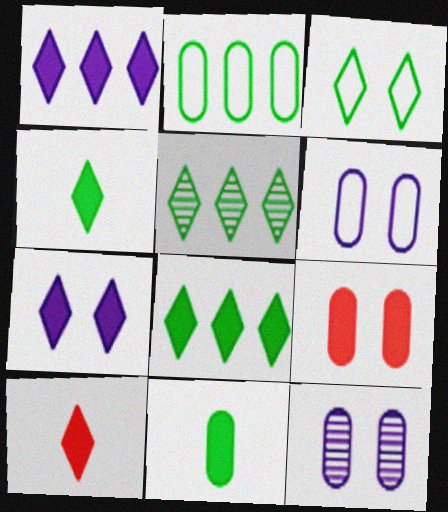[[3, 4, 5], 
[7, 8, 10]]